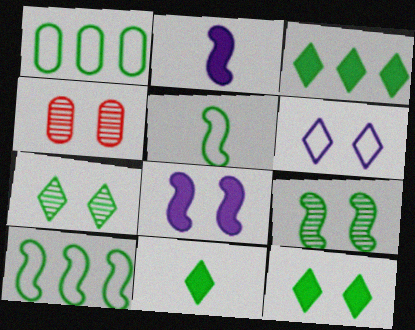[[1, 9, 11], 
[3, 11, 12]]